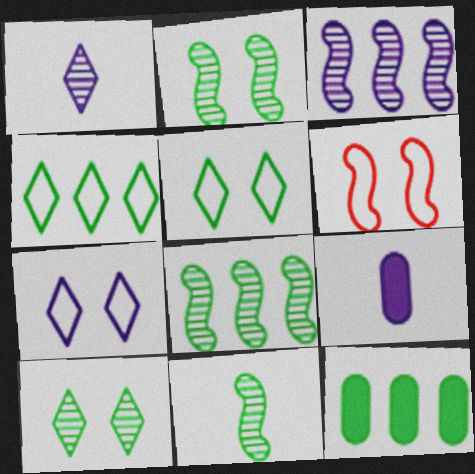[[1, 6, 12], 
[2, 8, 11], 
[3, 7, 9], 
[4, 8, 12], 
[5, 11, 12]]